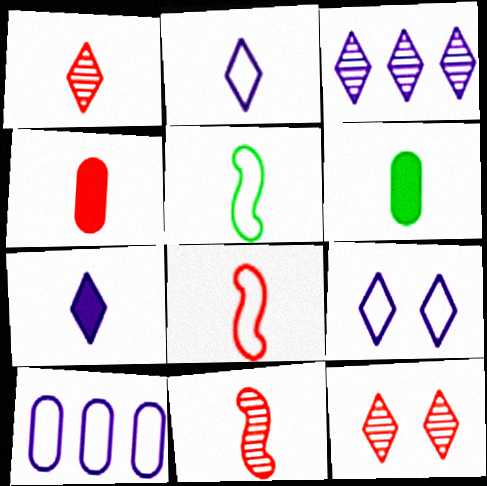[[1, 4, 8], 
[2, 6, 11], 
[3, 7, 9]]